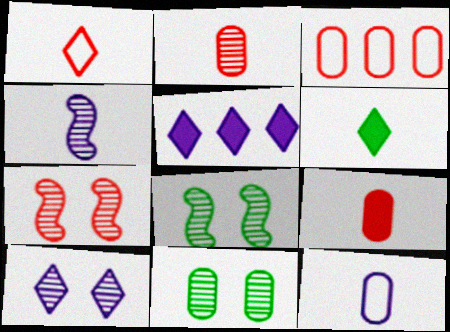[[7, 10, 11]]